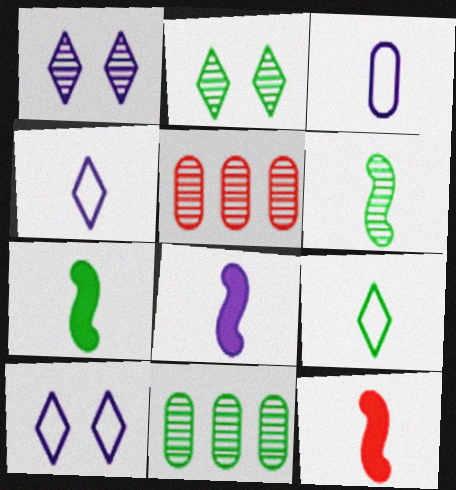[[1, 5, 6], 
[2, 6, 11], 
[5, 7, 10], 
[7, 8, 12], 
[10, 11, 12]]